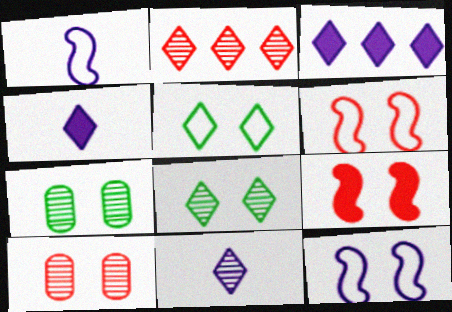[[2, 4, 5], 
[2, 8, 11]]